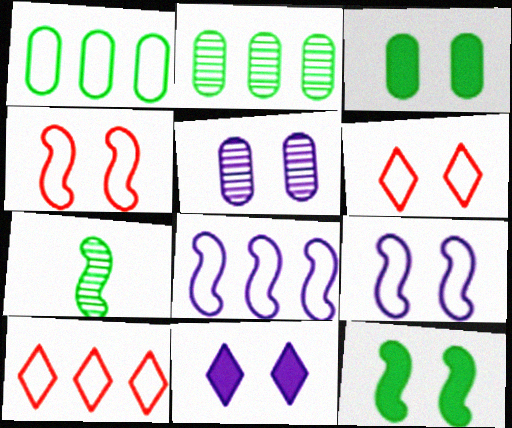[[1, 8, 10], 
[5, 6, 12], 
[5, 9, 11]]